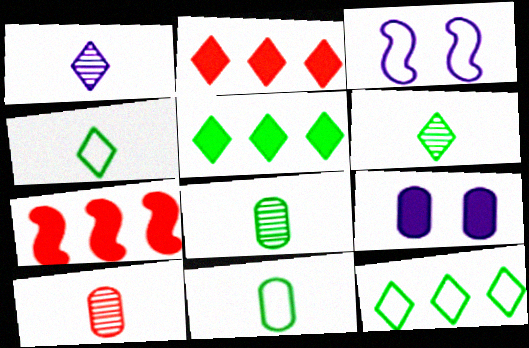[[2, 3, 8], 
[3, 5, 10]]